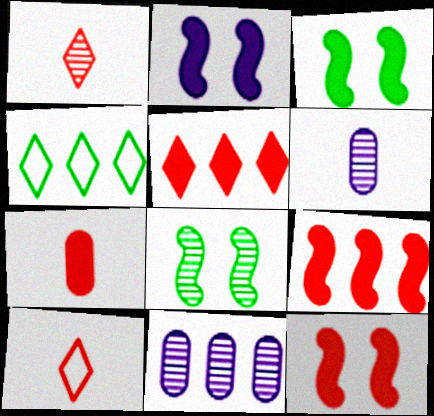[[1, 8, 11], 
[2, 3, 12], 
[3, 10, 11], 
[4, 6, 12], 
[4, 9, 11], 
[5, 7, 12]]